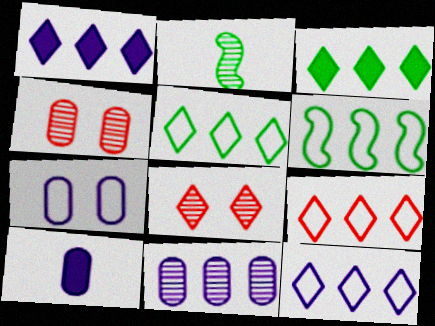[[2, 8, 11], 
[5, 9, 12], 
[6, 8, 10], 
[7, 10, 11]]